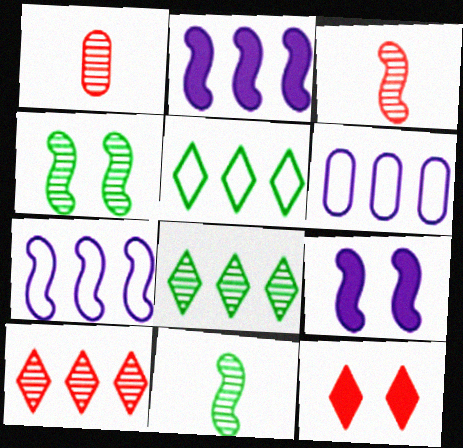[[1, 5, 9], 
[6, 11, 12]]